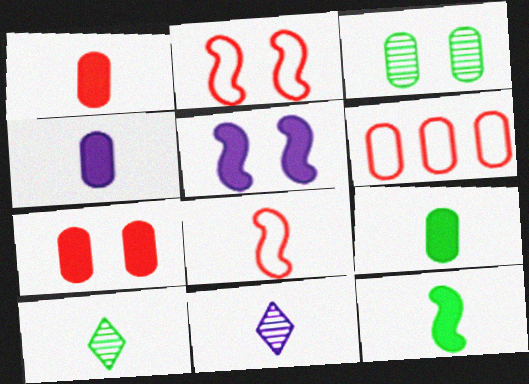[[1, 4, 9], 
[3, 4, 6], 
[4, 8, 10], 
[5, 6, 10], 
[8, 9, 11]]